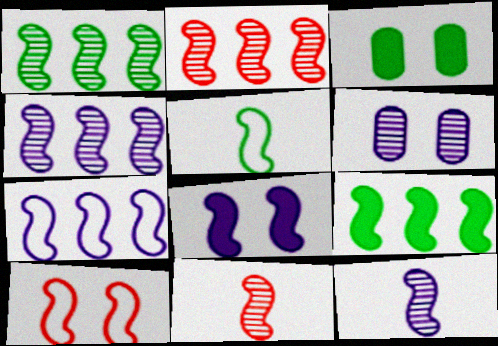[[1, 2, 4], 
[2, 5, 8], 
[2, 7, 9], 
[5, 7, 10], 
[7, 8, 12], 
[9, 10, 12]]